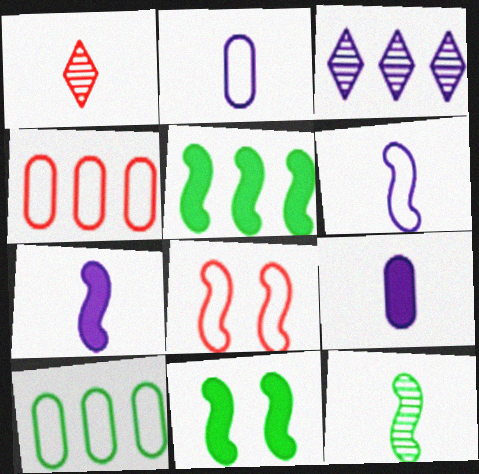[[3, 4, 5]]